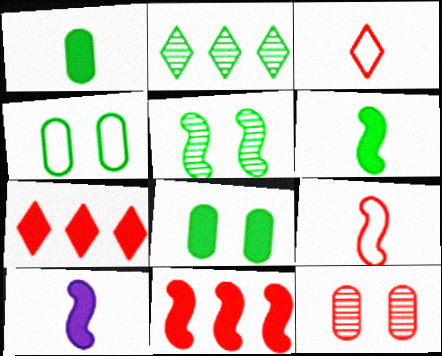[[2, 4, 6], 
[3, 11, 12], 
[7, 8, 10], 
[7, 9, 12]]